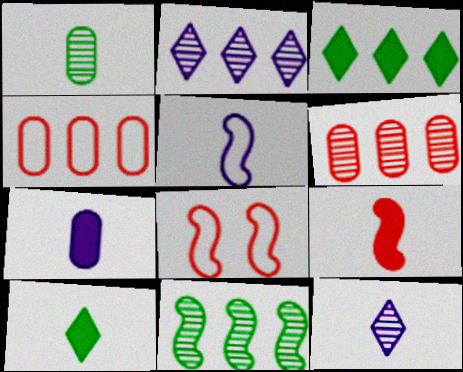[[2, 6, 11], 
[5, 7, 12], 
[7, 9, 10]]